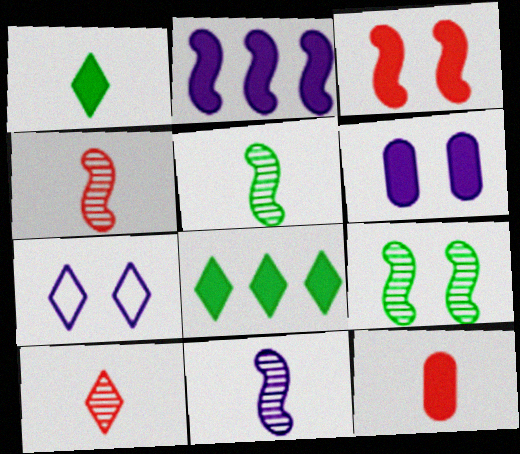[[4, 5, 11], 
[7, 8, 10]]